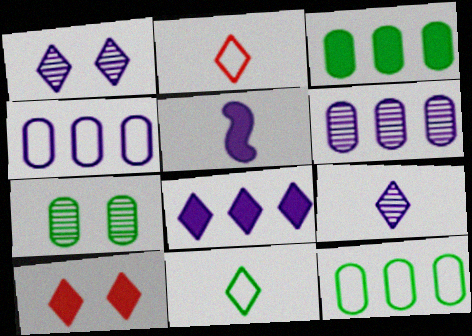[[1, 4, 5], 
[3, 5, 10]]